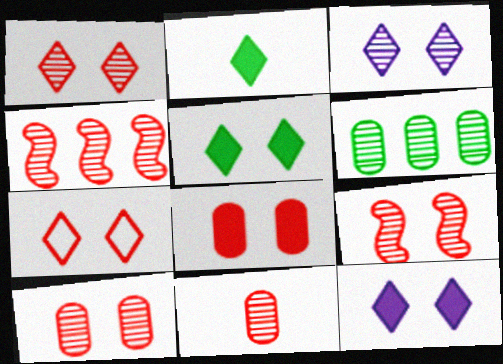[[1, 4, 11], 
[1, 9, 10], 
[3, 5, 7], 
[7, 8, 9]]